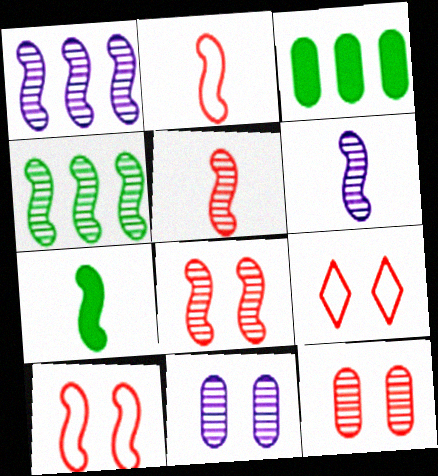[[1, 7, 10], 
[2, 6, 7], 
[3, 6, 9], 
[4, 6, 8]]